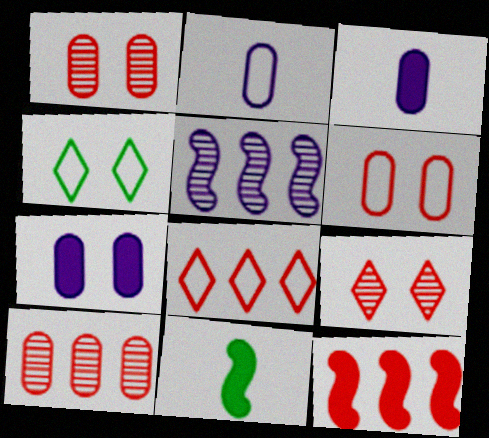[[8, 10, 12]]